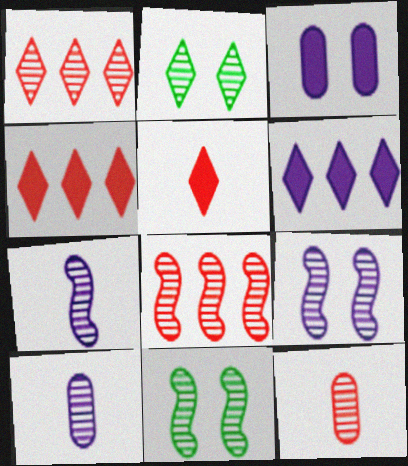[[1, 10, 11], 
[2, 8, 10], 
[7, 8, 11]]